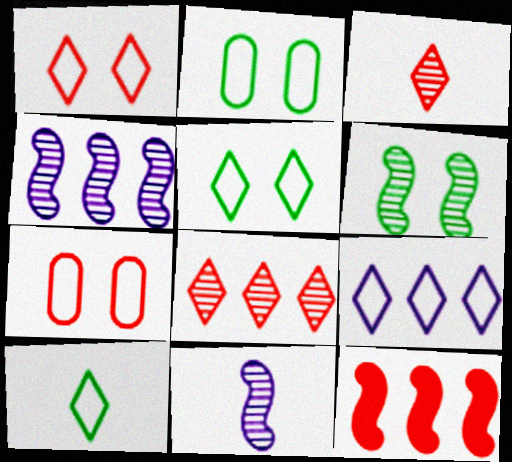[[1, 9, 10], 
[3, 7, 12]]